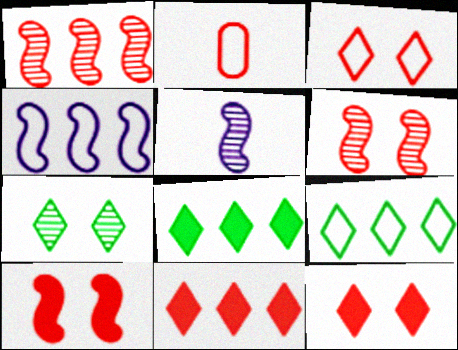[[1, 2, 12], 
[2, 6, 11]]